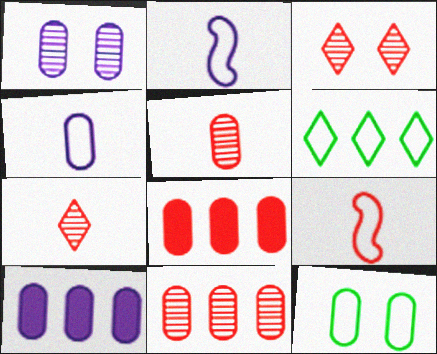[[1, 4, 10], 
[3, 8, 9], 
[5, 10, 12]]